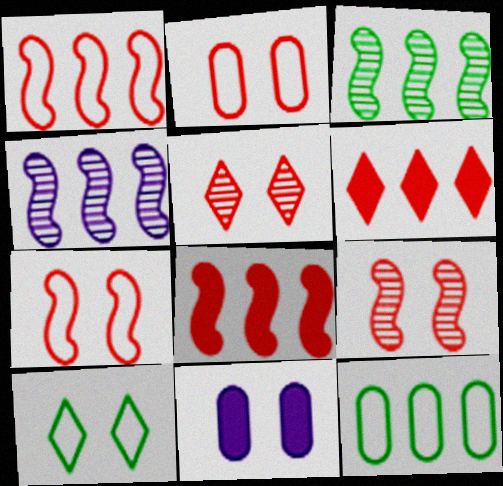[[4, 6, 12], 
[9, 10, 11]]